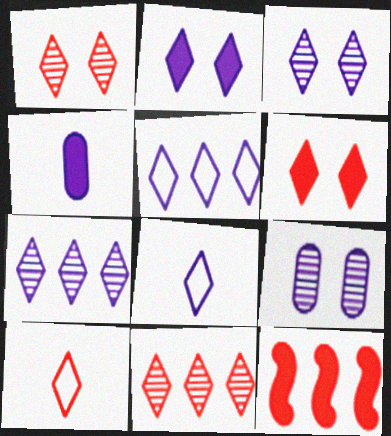[[2, 7, 8], 
[6, 10, 11]]